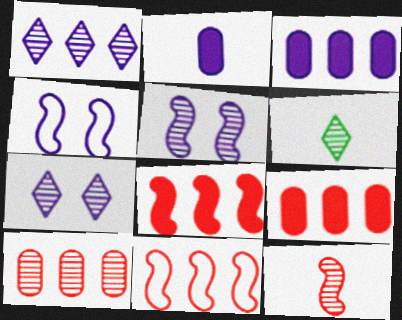[[1, 2, 4], 
[4, 6, 9], 
[5, 6, 10]]